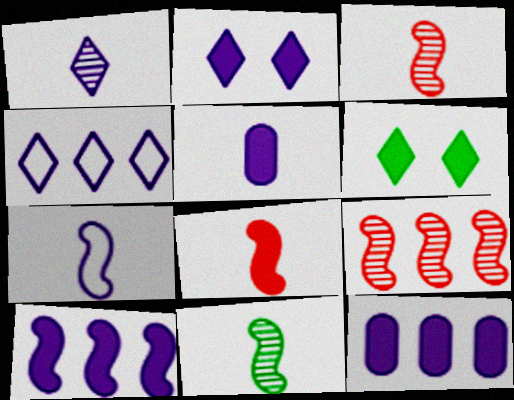[[1, 2, 4], 
[1, 5, 7], 
[2, 5, 10], 
[6, 8, 12], 
[7, 8, 11]]